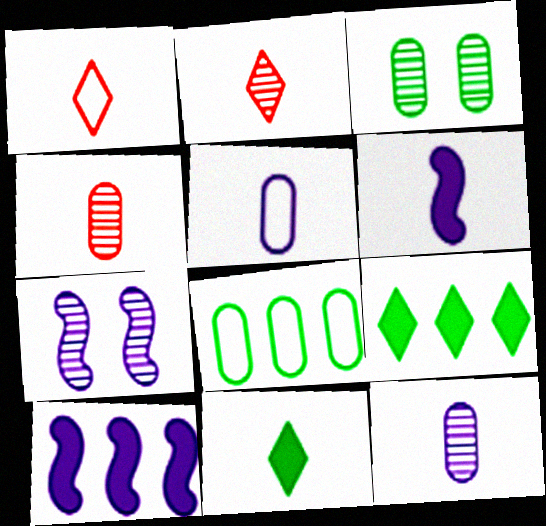[[1, 3, 10]]